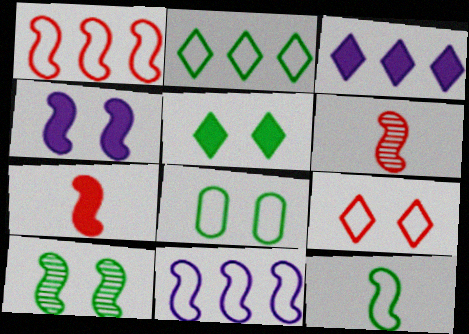[[2, 8, 12], 
[3, 6, 8], 
[5, 8, 10], 
[7, 10, 11]]